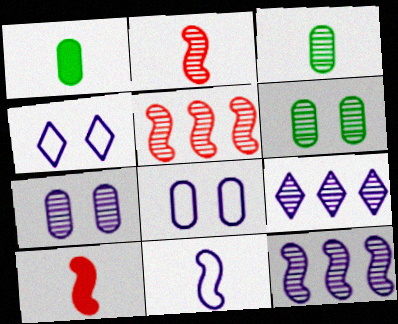[[1, 4, 5], 
[2, 6, 9]]